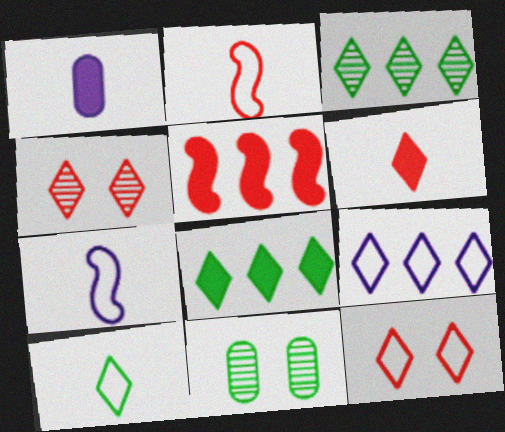[[9, 10, 12]]